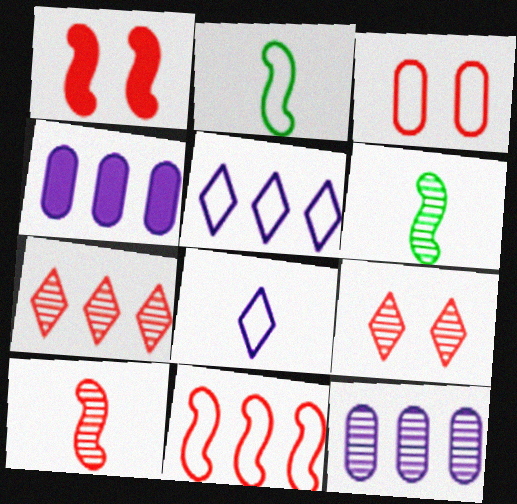[[1, 3, 9], 
[1, 10, 11], 
[2, 3, 5], 
[2, 4, 9], 
[6, 9, 12]]